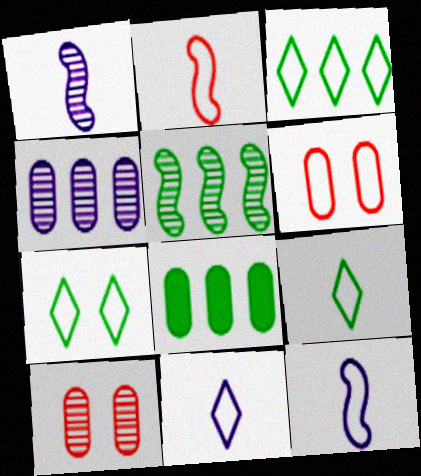[[3, 5, 8], 
[3, 6, 12], 
[3, 7, 9]]